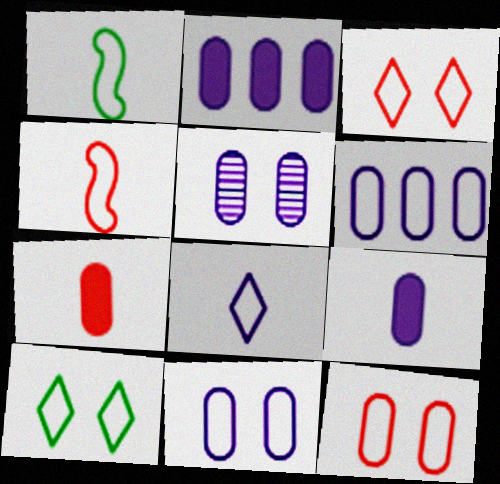[[1, 3, 6], 
[4, 6, 10], 
[5, 6, 9]]